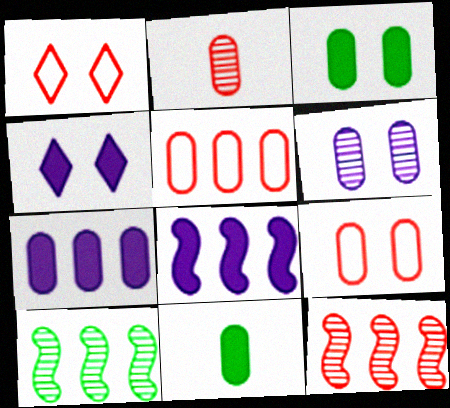[[3, 6, 9], 
[5, 6, 11]]